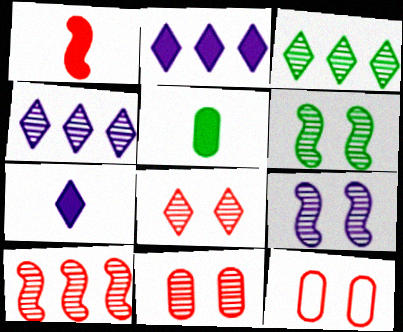[[1, 5, 7]]